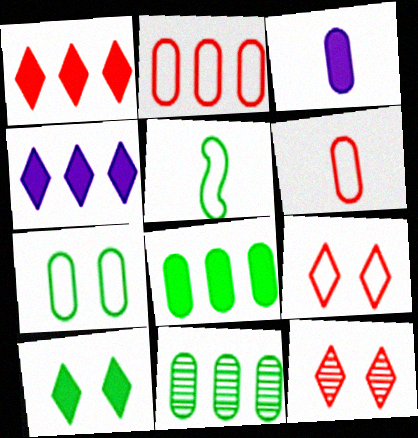[[5, 10, 11]]